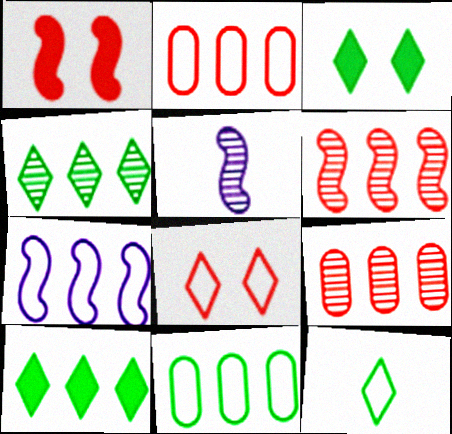[[2, 3, 5], 
[3, 4, 12], 
[7, 9, 10]]